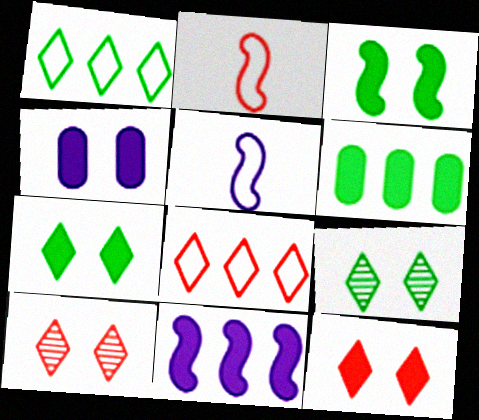[[3, 4, 12], 
[5, 6, 10]]